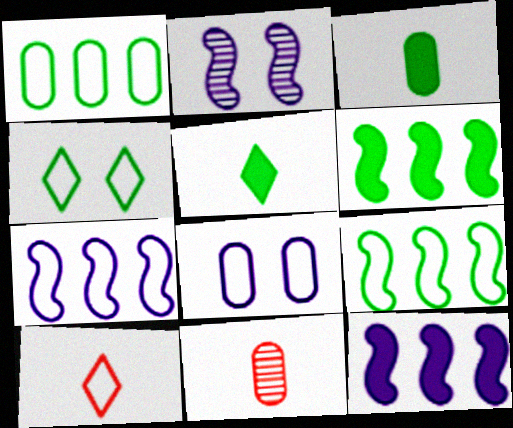[[4, 11, 12], 
[8, 9, 10]]